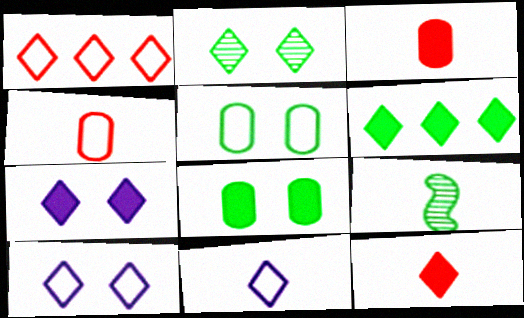[[3, 9, 11], 
[5, 6, 9], 
[6, 7, 12]]